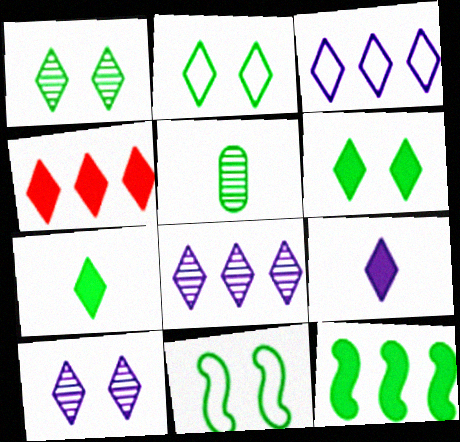[[1, 2, 6], 
[2, 5, 12], 
[3, 9, 10], 
[4, 6, 9]]